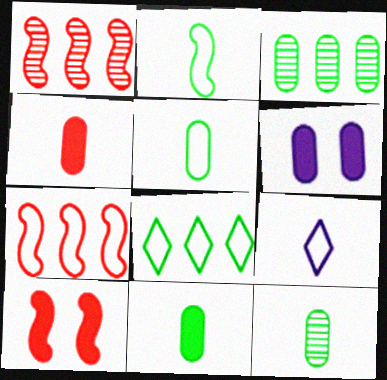[[3, 9, 10], 
[5, 11, 12]]